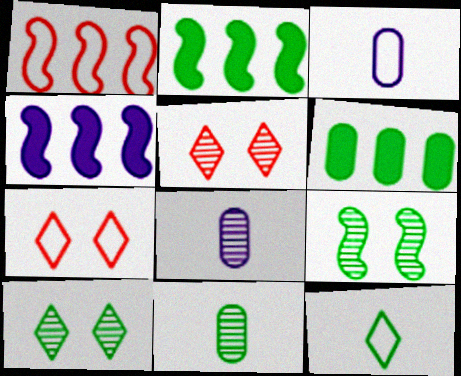[[2, 3, 5], 
[2, 7, 8], 
[4, 7, 11], 
[6, 9, 12]]